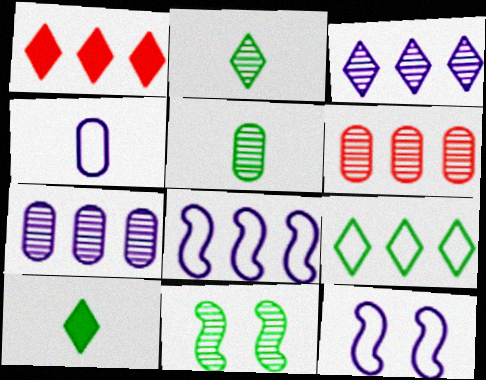[[1, 3, 9], 
[1, 4, 11], 
[1, 5, 12], 
[6, 10, 12]]